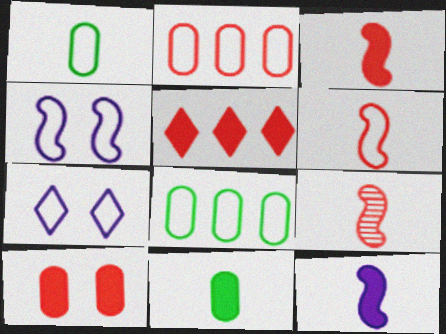[[3, 5, 10], 
[3, 6, 9], 
[6, 7, 8]]